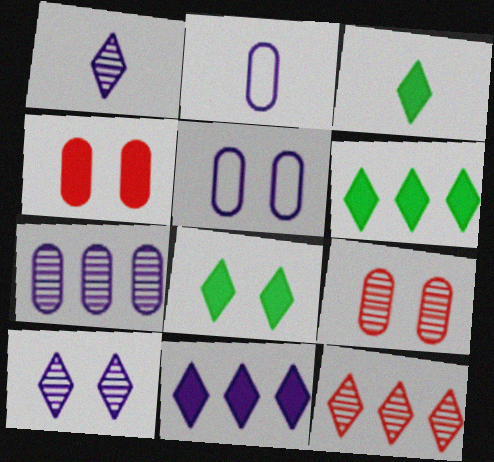[[3, 6, 8]]